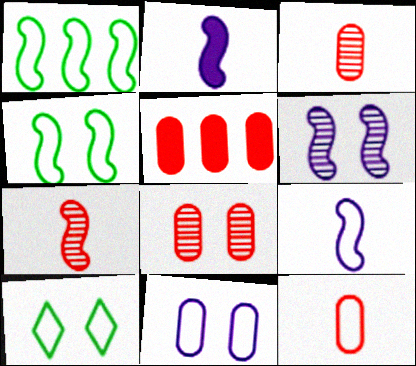[[5, 8, 12]]